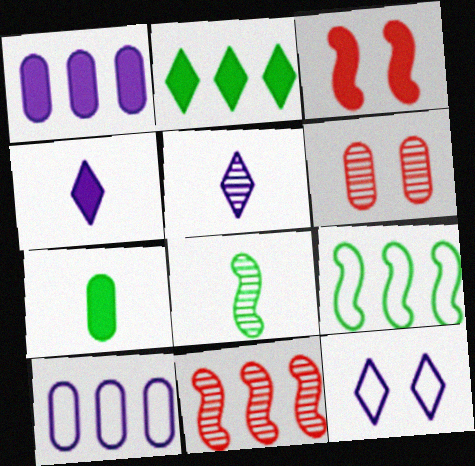[[2, 10, 11], 
[4, 6, 9], 
[6, 7, 10], 
[7, 11, 12]]